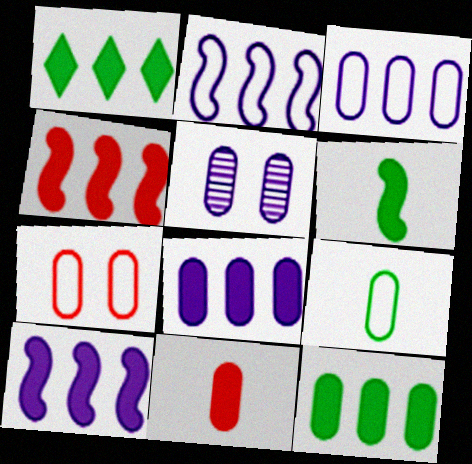[[1, 4, 8], 
[3, 7, 9]]